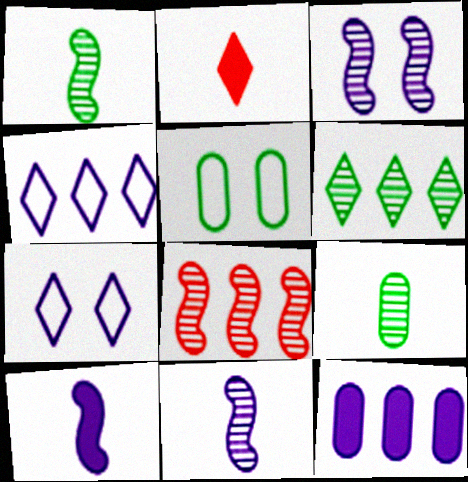[[1, 3, 8], 
[2, 6, 7], 
[7, 11, 12]]